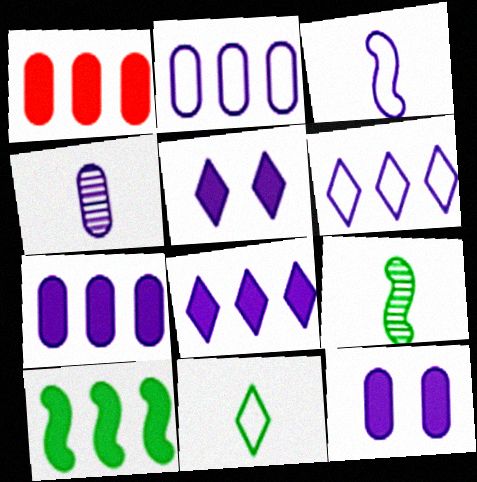[[1, 8, 10], 
[2, 4, 12]]